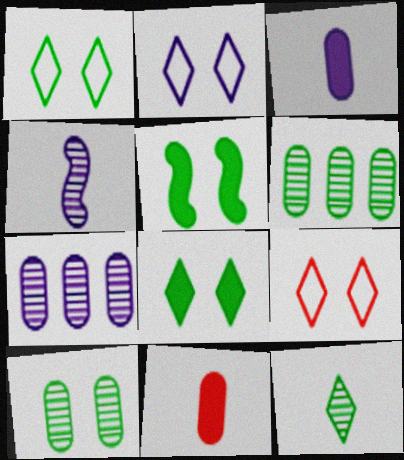[[1, 2, 9], 
[1, 5, 10]]